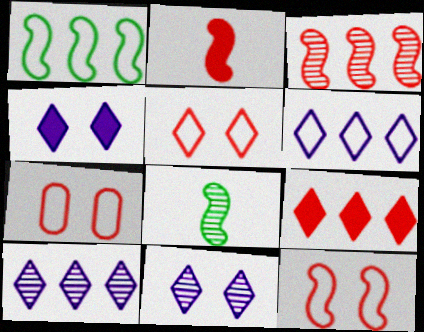[[2, 3, 12], 
[5, 7, 12]]